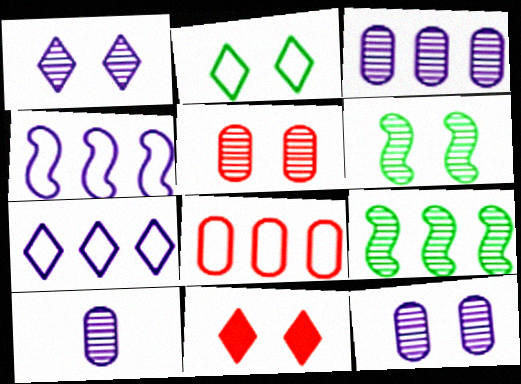[[1, 2, 11], 
[1, 5, 6], 
[3, 10, 12]]